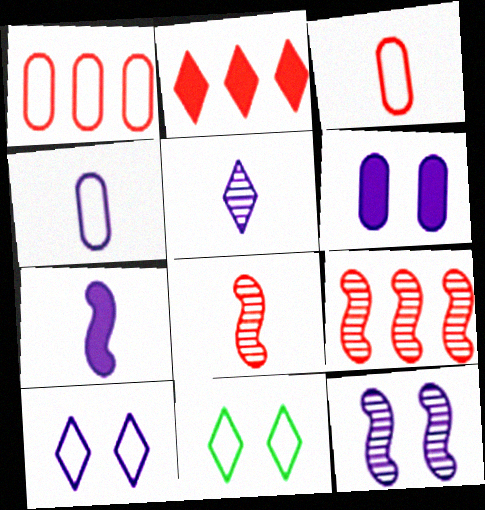[[1, 2, 9], 
[2, 5, 11], 
[4, 5, 7], 
[6, 10, 12]]